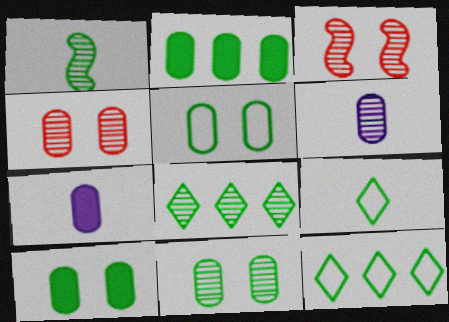[[1, 8, 11], 
[1, 10, 12], 
[3, 6, 8], 
[3, 7, 12], 
[5, 10, 11]]